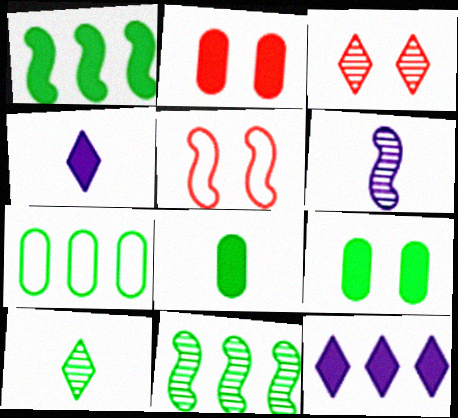[[1, 2, 4], 
[1, 5, 6], 
[2, 3, 5]]